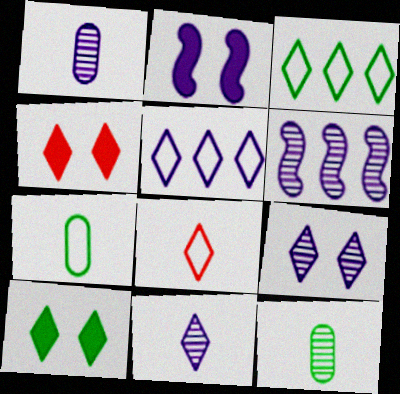[[1, 2, 5], 
[1, 6, 9], 
[3, 4, 11], 
[4, 6, 7]]